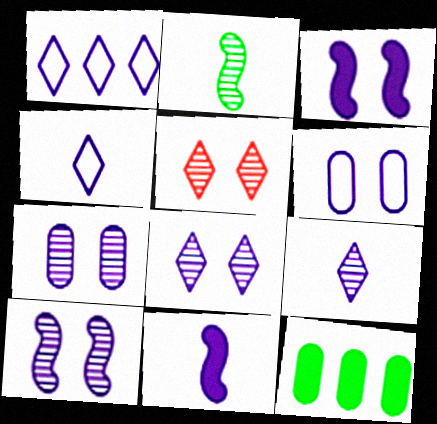[[1, 7, 11], 
[3, 6, 8], 
[7, 8, 10]]